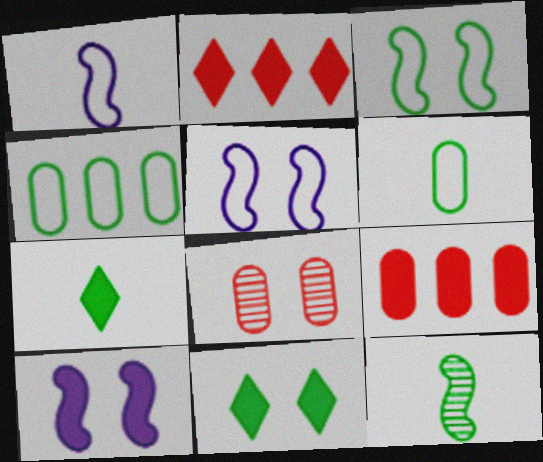[[4, 11, 12], 
[5, 8, 11], 
[6, 7, 12], 
[7, 9, 10]]